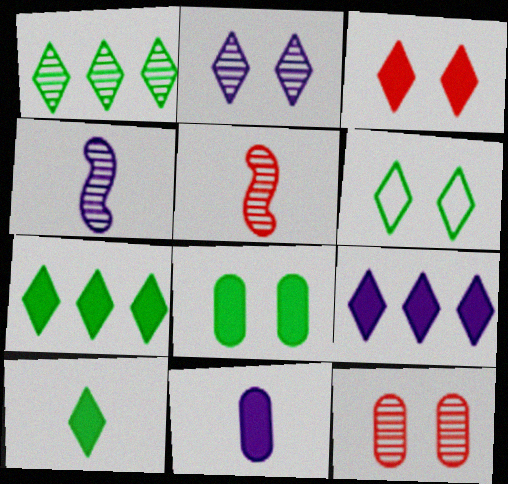[[1, 4, 12], 
[1, 6, 10], 
[2, 3, 6], 
[3, 9, 10]]